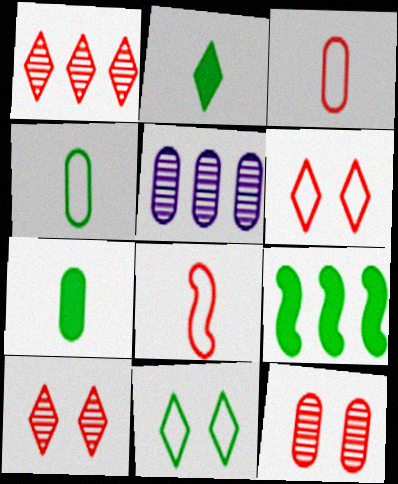[]